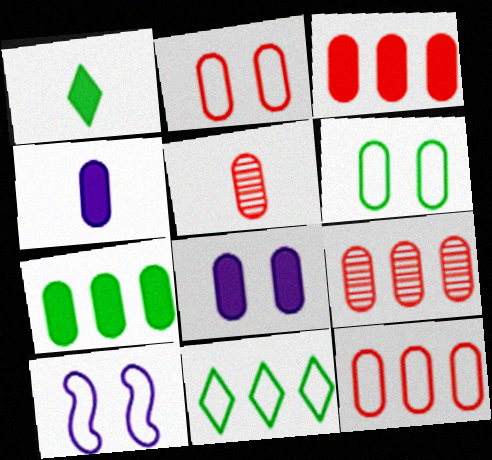[[1, 9, 10], 
[2, 3, 5], 
[3, 9, 12], 
[4, 6, 9]]